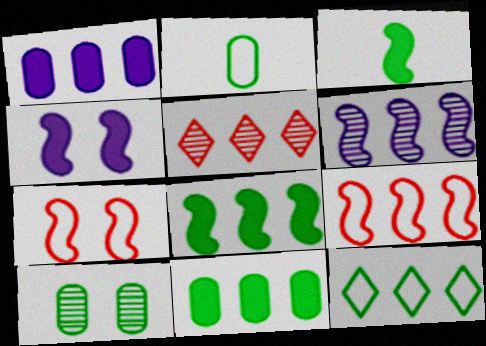[[2, 4, 5], 
[2, 10, 11], 
[3, 6, 7], 
[3, 10, 12], 
[6, 8, 9]]